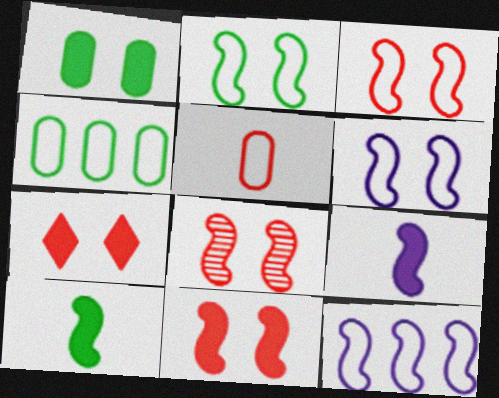[[2, 3, 6], 
[3, 8, 11], 
[8, 10, 12]]